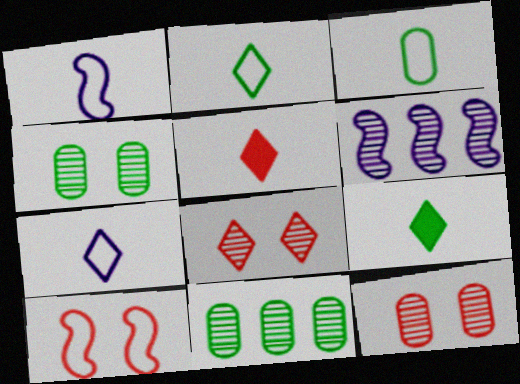[]